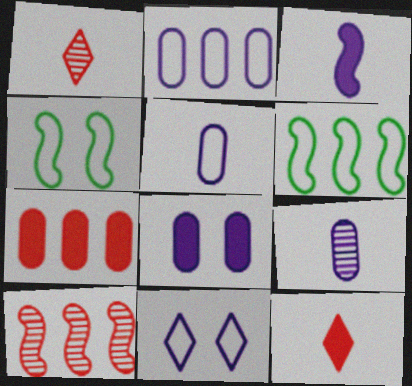[[1, 6, 8], 
[2, 8, 9], 
[3, 4, 10]]